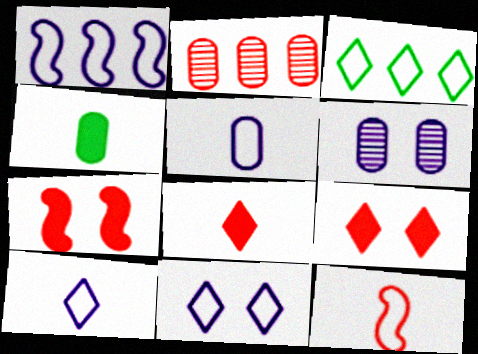[[1, 5, 11], 
[2, 9, 12]]